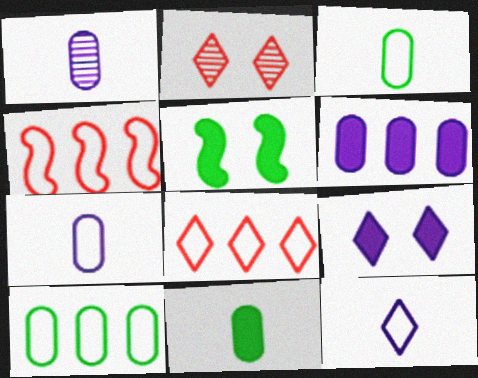[[1, 5, 8]]